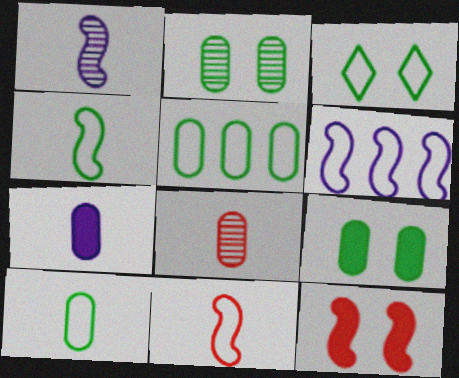[[3, 4, 5], 
[7, 8, 10]]